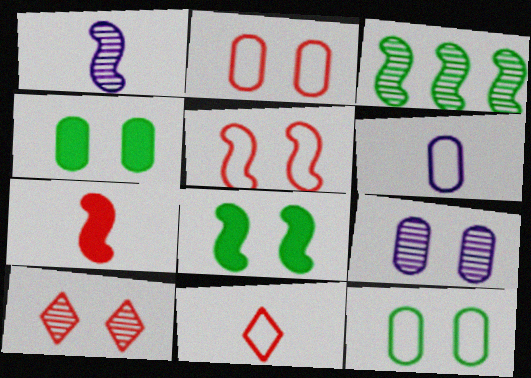[[2, 4, 9]]